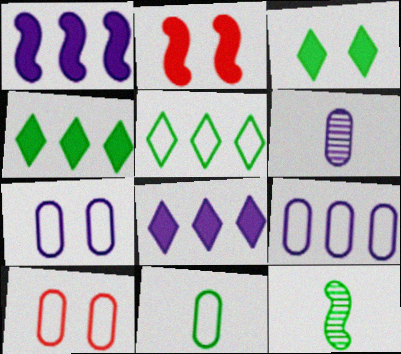[[2, 5, 6], 
[8, 10, 12], 
[9, 10, 11]]